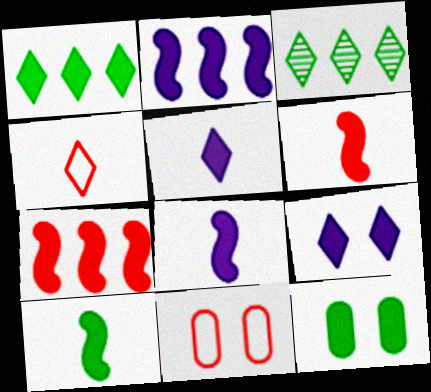[[1, 10, 12], 
[3, 4, 9], 
[3, 8, 11], 
[5, 7, 12], 
[6, 8, 10]]